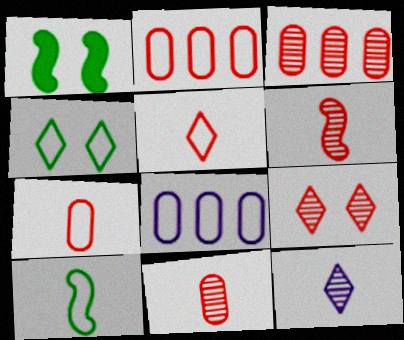[[1, 2, 12], 
[3, 6, 9]]